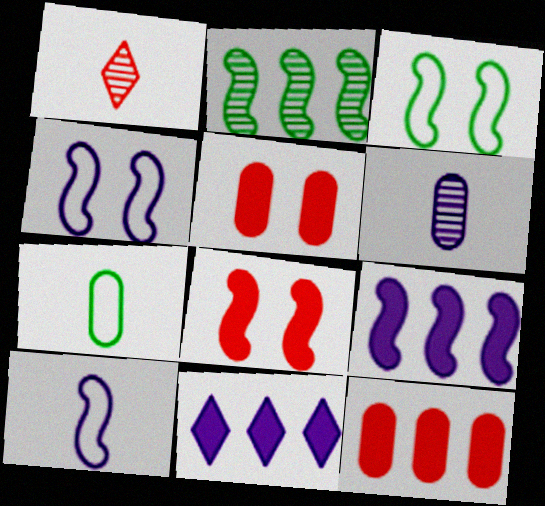[[2, 8, 10], 
[4, 6, 11]]